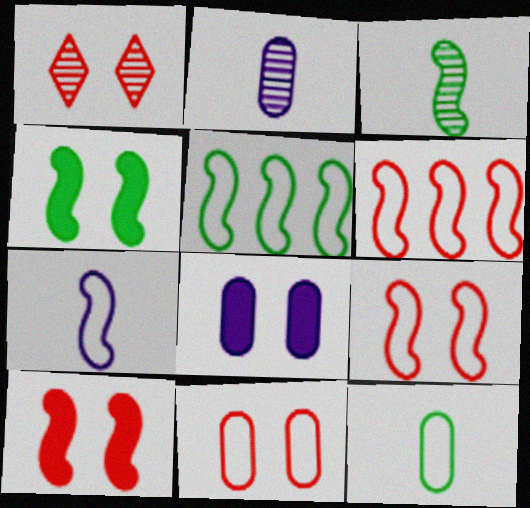[[1, 10, 11], 
[3, 4, 5], 
[5, 7, 9]]